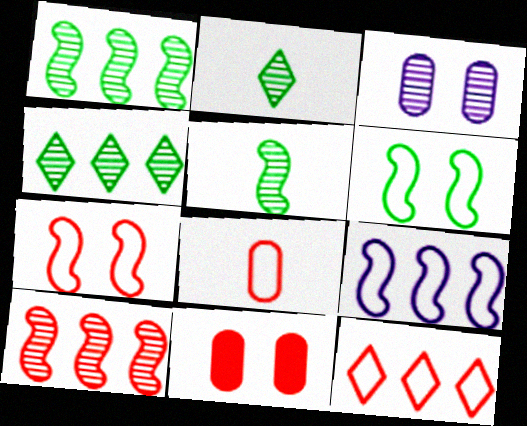[[2, 3, 10], 
[2, 9, 11], 
[7, 8, 12]]